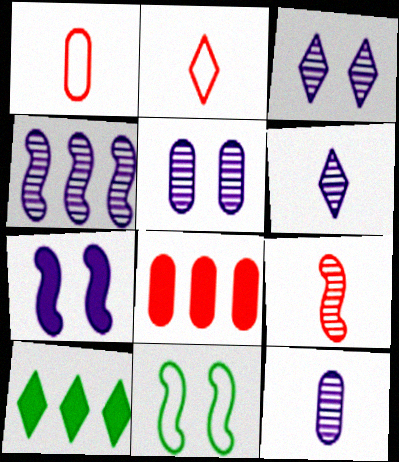[[2, 3, 10], 
[3, 4, 12], 
[4, 5, 6], 
[6, 8, 11]]